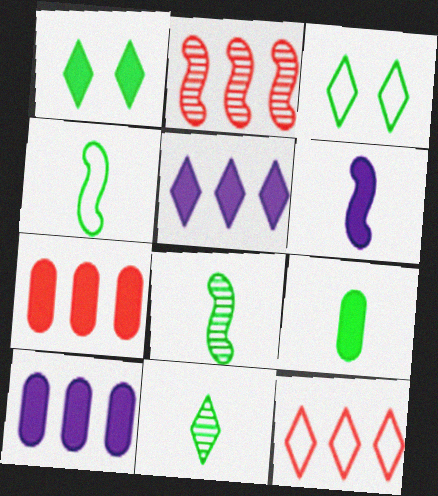[[1, 6, 7], 
[2, 7, 12], 
[4, 9, 11]]